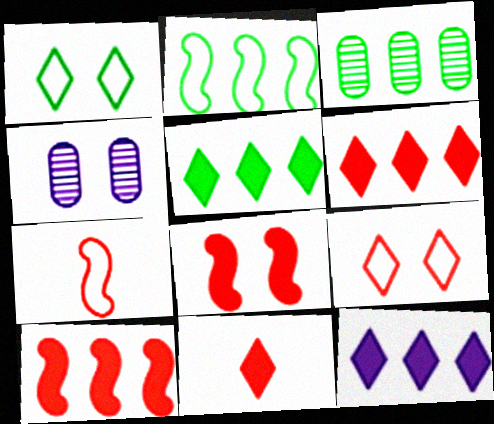[[1, 4, 8], 
[2, 3, 5], 
[2, 4, 11], 
[4, 5, 7], 
[5, 6, 12]]